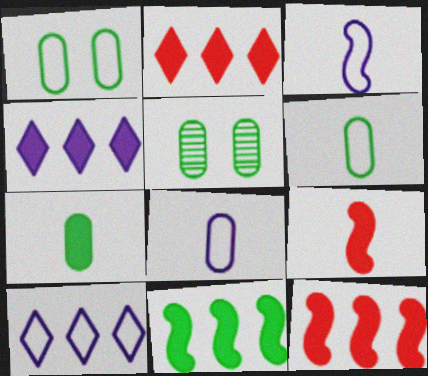[[2, 3, 5], 
[5, 9, 10]]